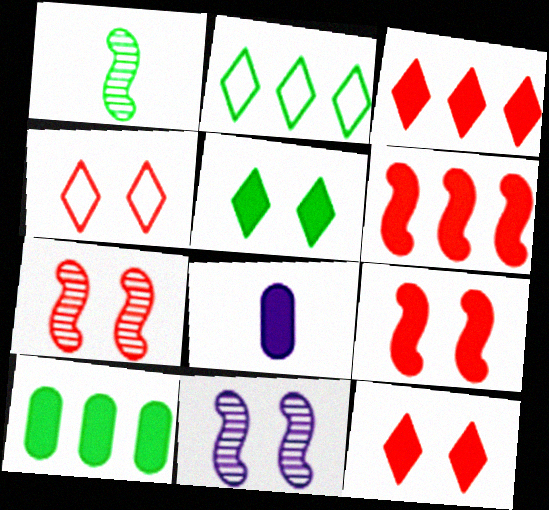[[2, 7, 8], 
[5, 6, 8]]